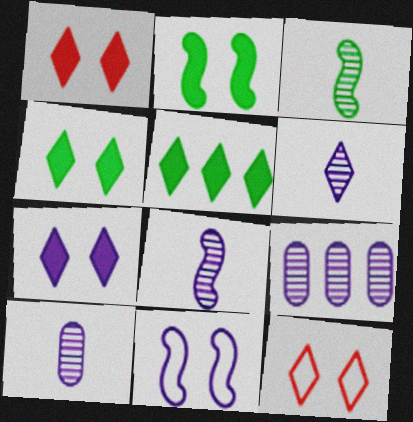[[1, 4, 7], 
[5, 6, 12], 
[6, 8, 10]]